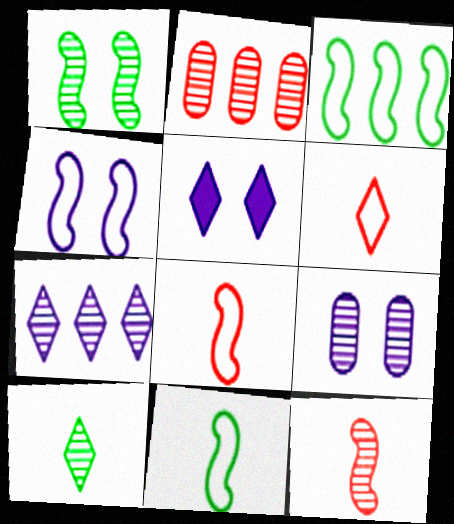[[2, 5, 11], 
[3, 4, 8], 
[4, 5, 9]]